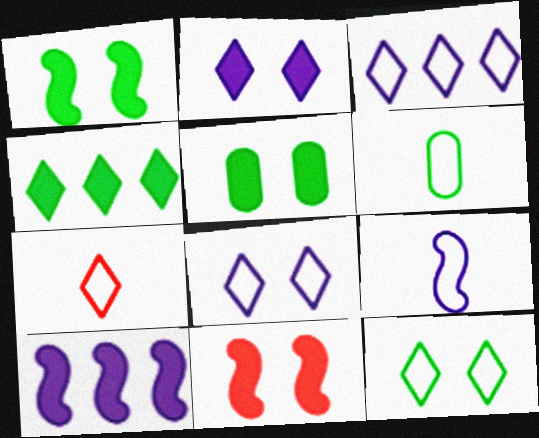[[2, 5, 11], 
[3, 7, 12], 
[6, 7, 9]]